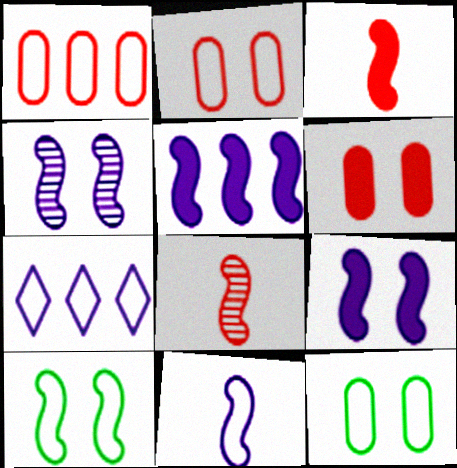[[4, 5, 11], 
[5, 8, 10]]